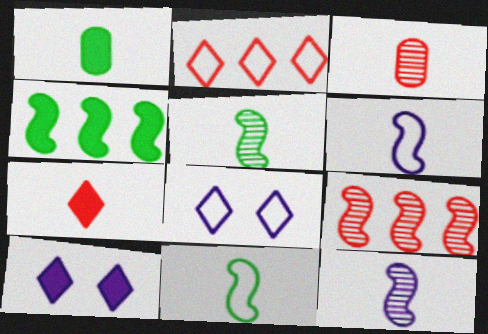[[1, 8, 9], 
[3, 4, 8]]